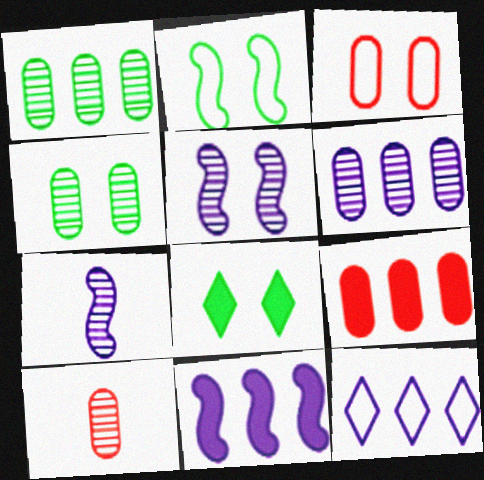[[2, 4, 8], 
[3, 5, 8], 
[3, 9, 10], 
[4, 6, 10], 
[6, 11, 12]]